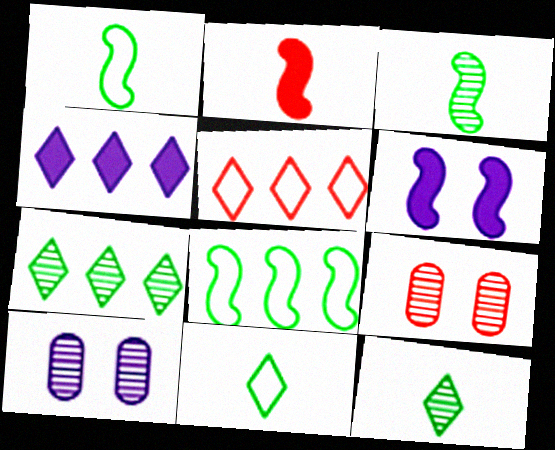[[1, 4, 9], 
[2, 5, 9], 
[4, 5, 7]]